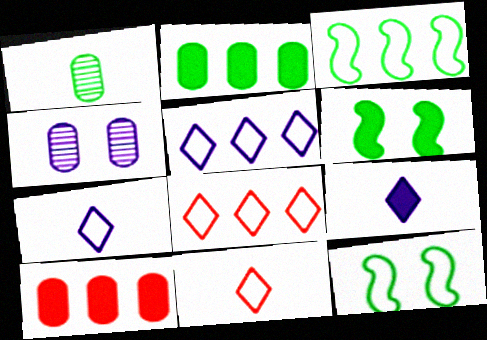[[6, 9, 10]]